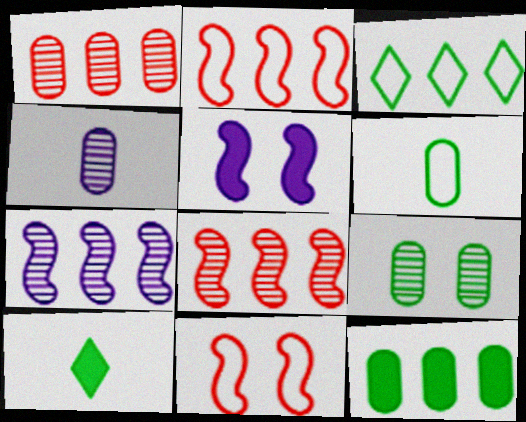[[1, 4, 9], 
[6, 9, 12]]